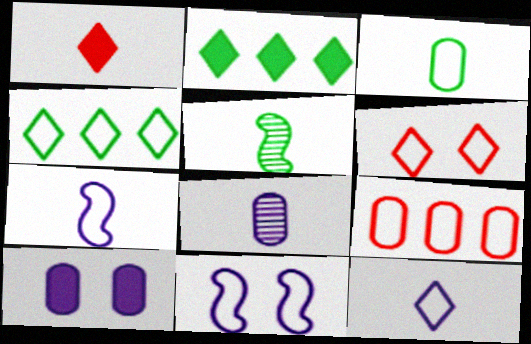[[4, 6, 12]]